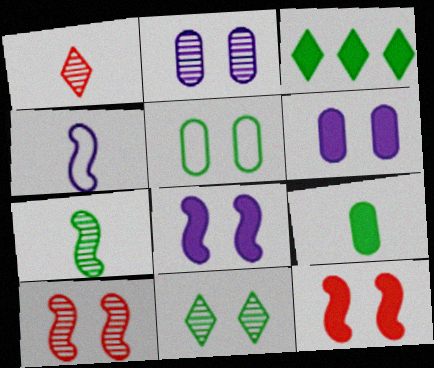[[1, 4, 9], 
[2, 10, 11], 
[3, 5, 7]]